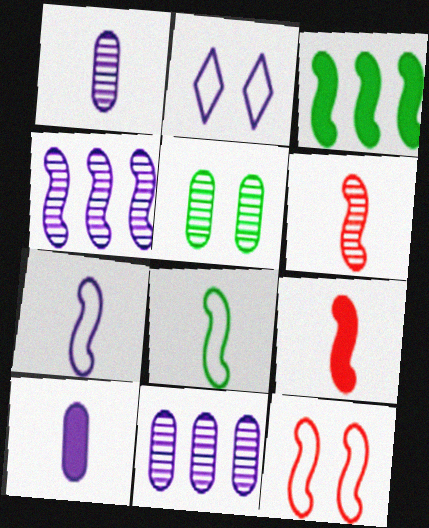[[2, 4, 10]]